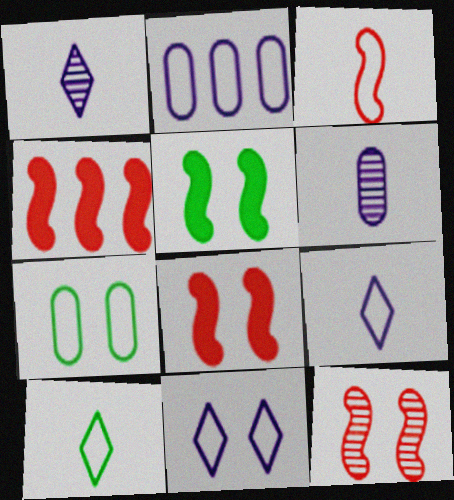[[1, 4, 7], 
[3, 4, 12]]